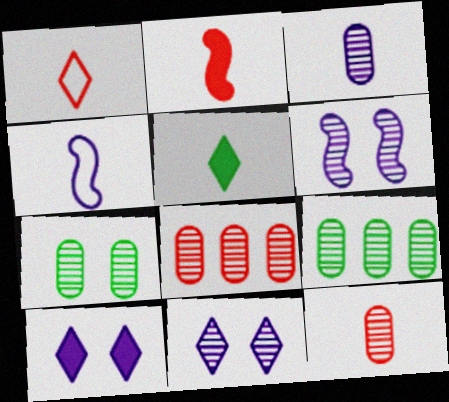[[1, 2, 12], 
[3, 7, 8], 
[4, 5, 12]]